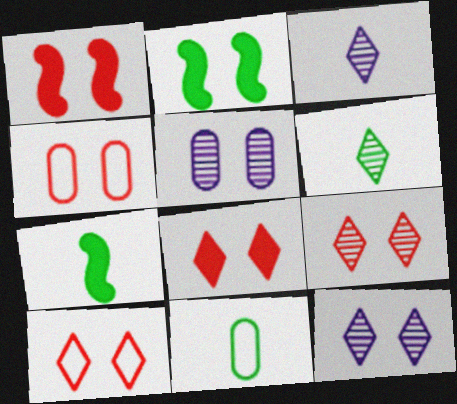[[1, 4, 9], 
[2, 4, 12], 
[2, 5, 10], 
[6, 7, 11], 
[8, 9, 10]]